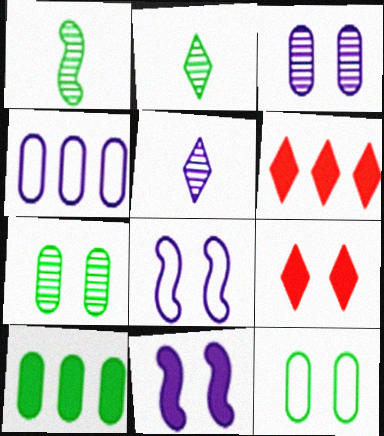[[1, 4, 9], 
[4, 5, 11], 
[7, 8, 9]]